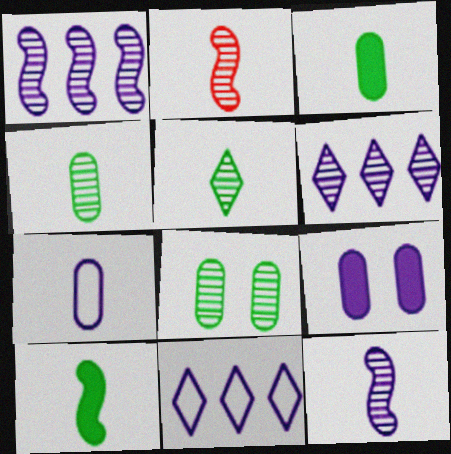[[2, 6, 8], 
[9, 11, 12]]